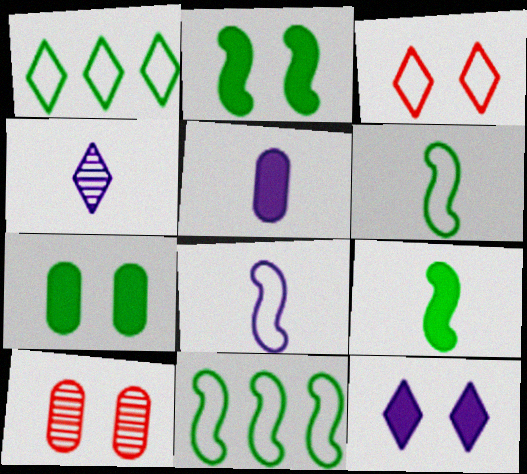[[4, 5, 8]]